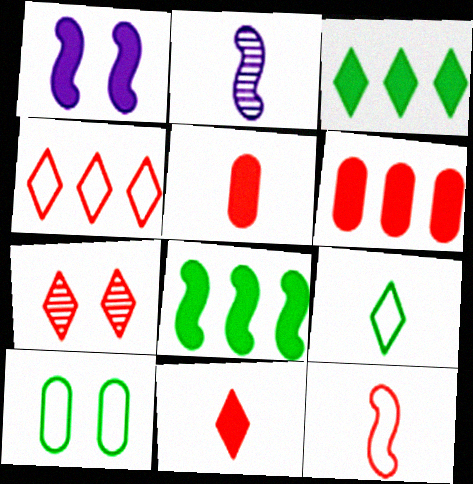[[1, 3, 5], 
[1, 7, 10], 
[2, 5, 9], 
[4, 7, 11], 
[6, 7, 12]]